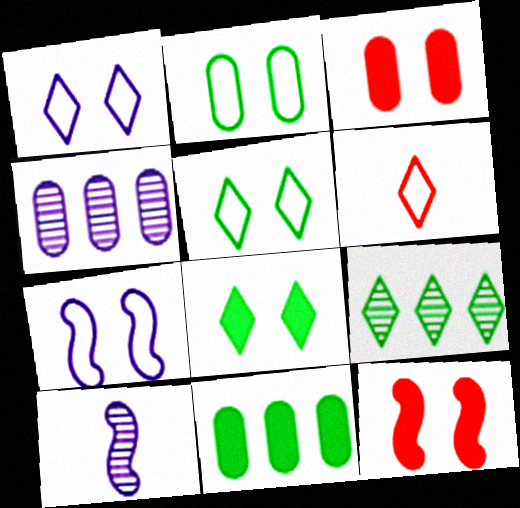[]